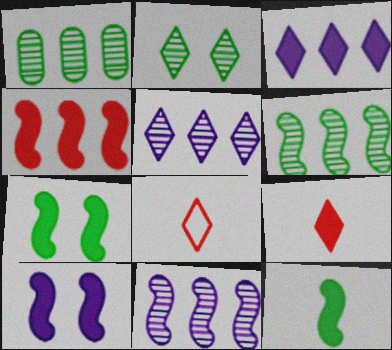[[1, 8, 10], 
[2, 3, 8], 
[4, 10, 12]]